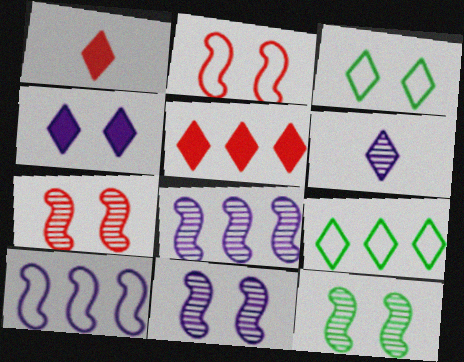[[3, 5, 6], 
[7, 11, 12]]